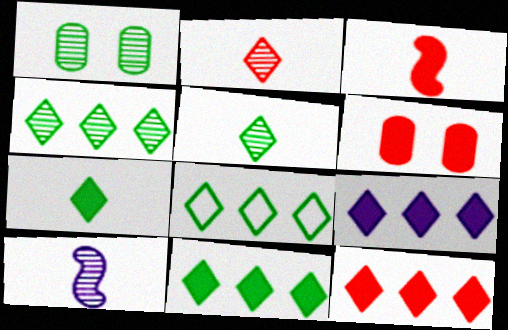[[3, 6, 12], 
[4, 8, 11], 
[6, 8, 10], 
[9, 11, 12]]